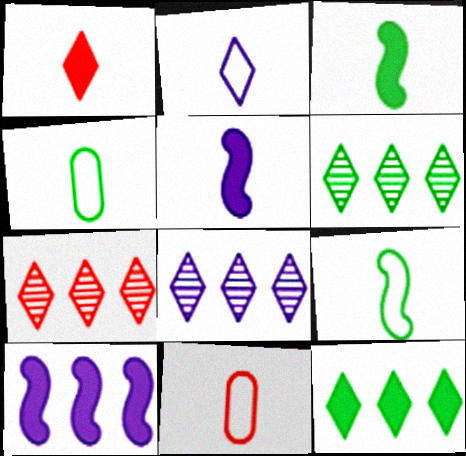[[2, 9, 11], 
[6, 7, 8]]